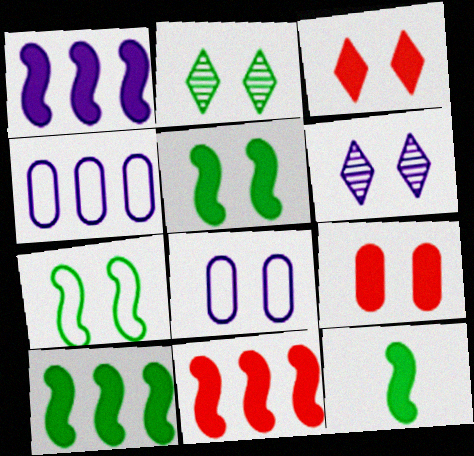[[1, 10, 11], 
[5, 10, 12], 
[6, 7, 9]]